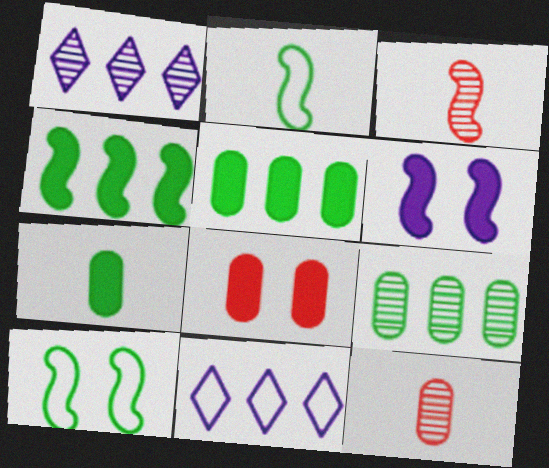[[1, 2, 8]]